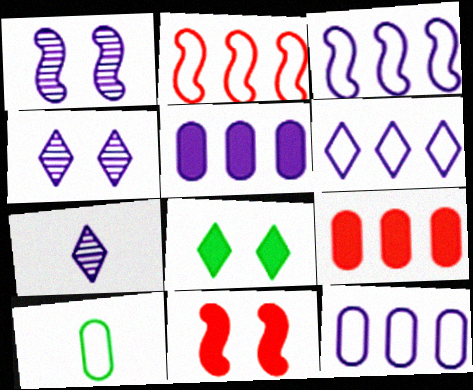[[3, 6, 12]]